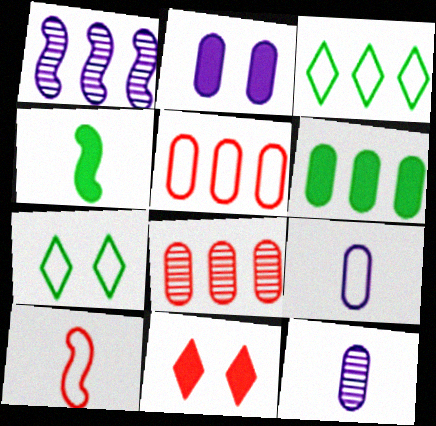[[8, 10, 11]]